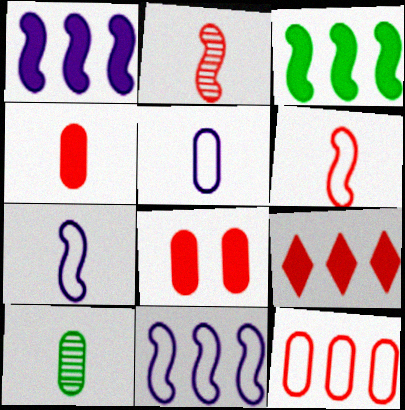[[4, 5, 10]]